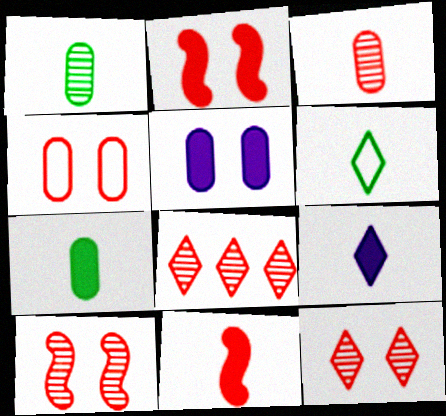[[2, 4, 12], 
[3, 8, 10], 
[4, 8, 11], 
[7, 9, 11]]